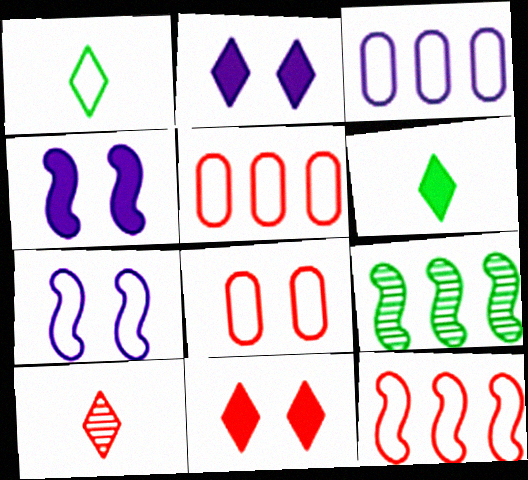[[1, 5, 7]]